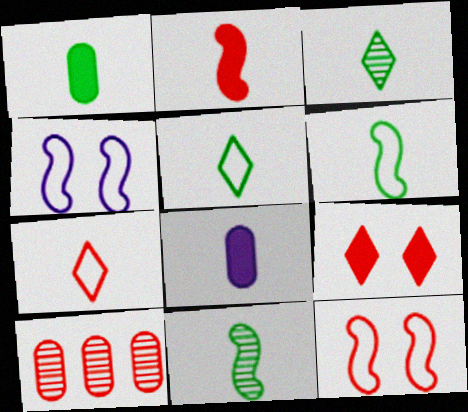[[1, 3, 6], 
[1, 5, 11], 
[7, 8, 11]]